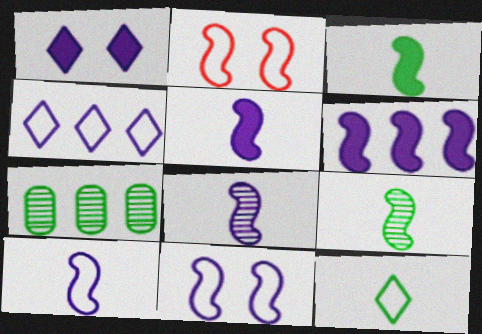[[2, 6, 9], 
[5, 8, 10], 
[6, 8, 11]]